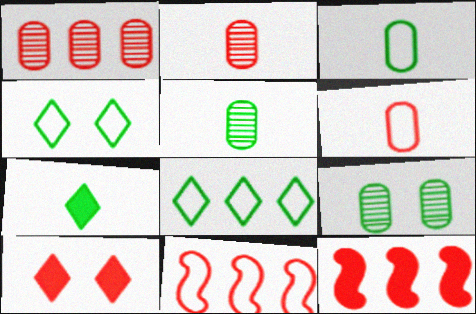[[2, 10, 11]]